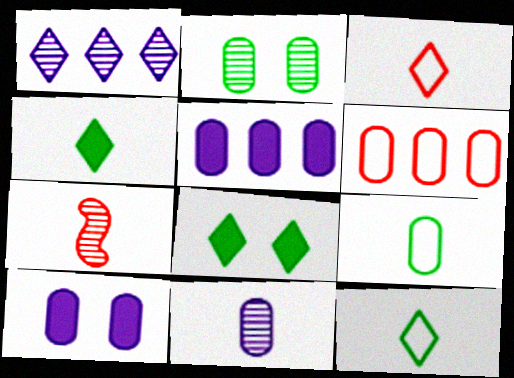[[1, 2, 7], 
[1, 3, 8]]